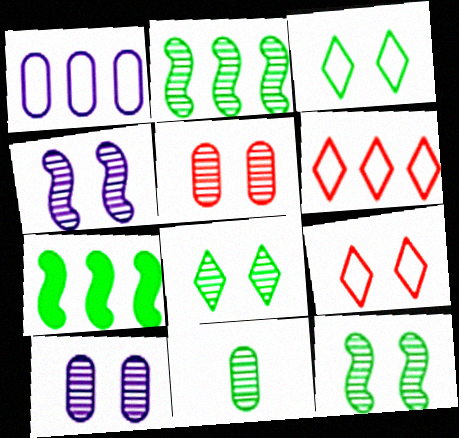[[2, 8, 11], 
[3, 7, 11], 
[4, 5, 8]]